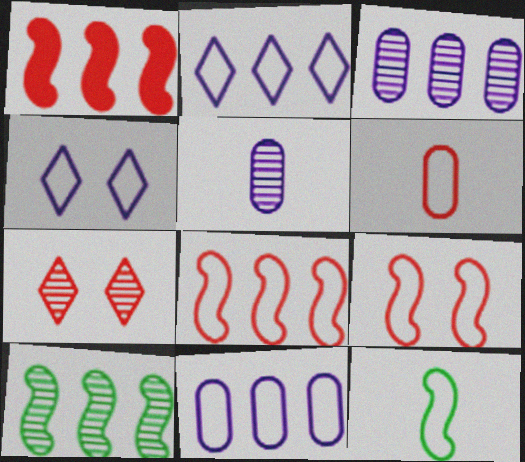[[1, 6, 7], 
[5, 7, 10]]